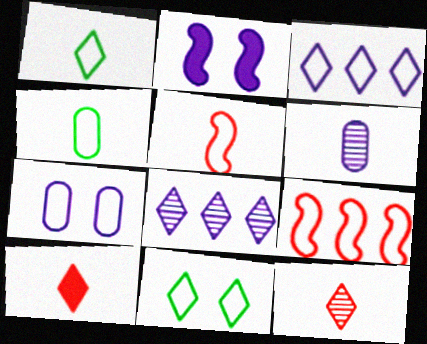[[1, 7, 9], 
[2, 3, 6], 
[8, 10, 11]]